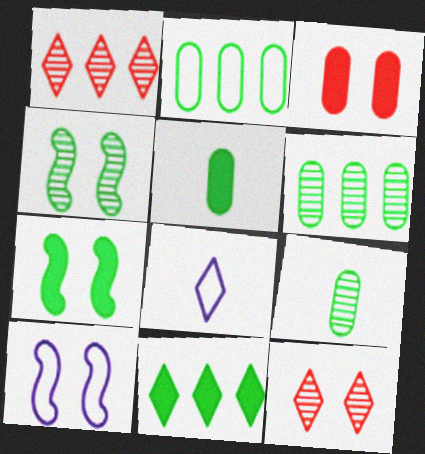[[1, 5, 10], 
[5, 7, 11], 
[8, 11, 12]]